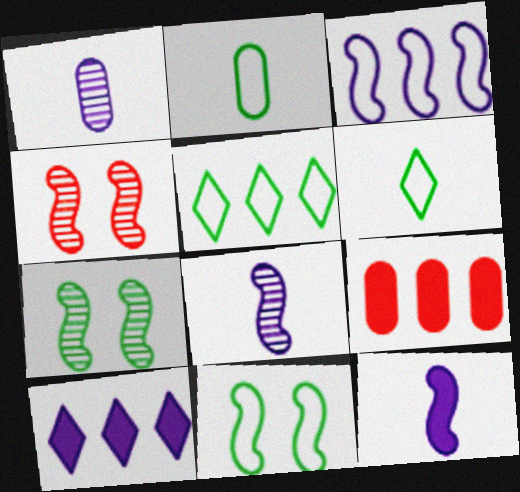[[2, 4, 10], 
[2, 5, 11]]